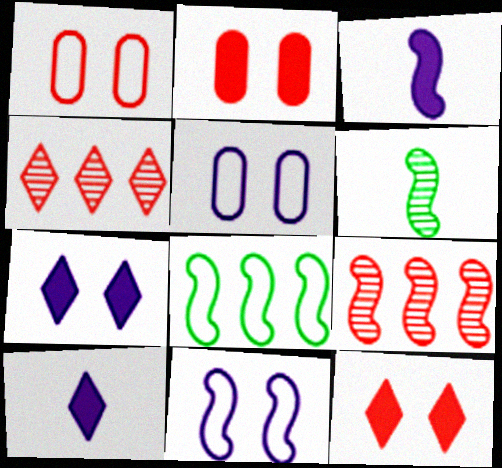[]